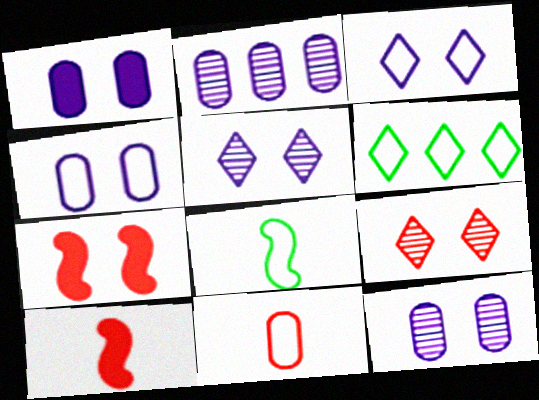[[1, 4, 12], 
[6, 10, 12]]